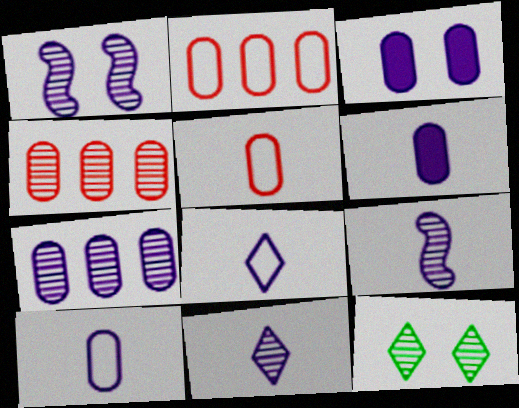[[1, 7, 11], 
[3, 7, 10], 
[4, 9, 12], 
[6, 8, 9]]